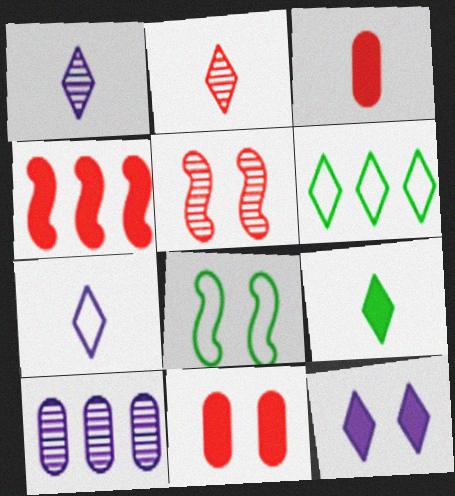[[2, 6, 12], 
[2, 7, 9], 
[4, 6, 10]]